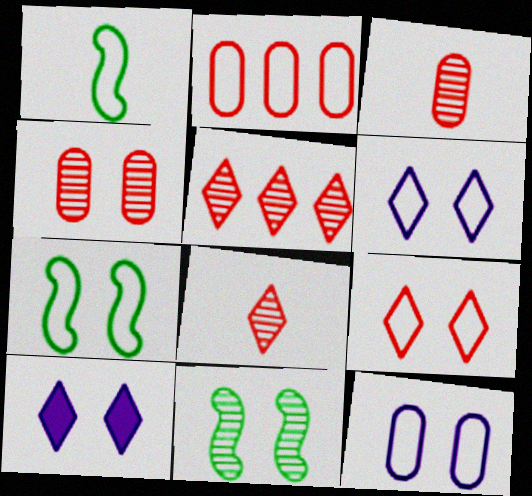[[1, 2, 6], 
[4, 7, 10], 
[7, 9, 12]]